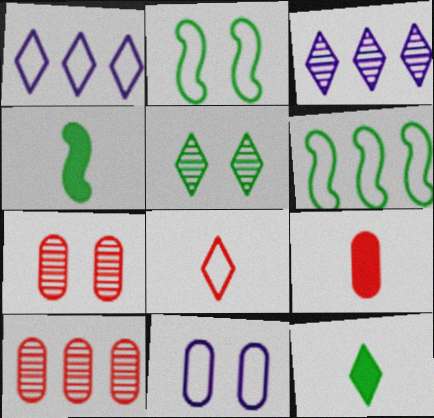[[1, 4, 7], 
[2, 3, 9], 
[6, 8, 11]]